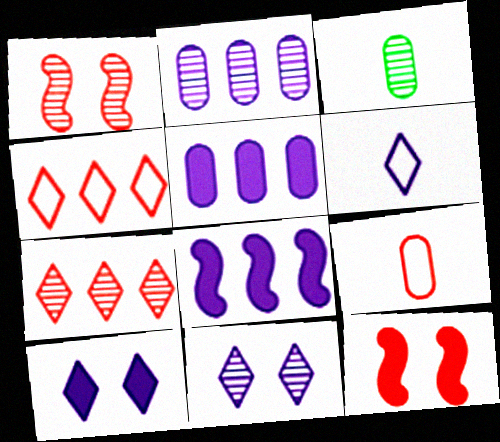[[7, 9, 12]]